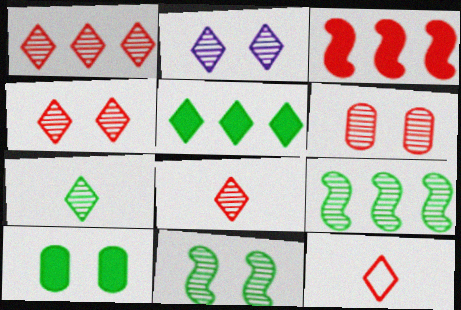[[1, 2, 7], 
[1, 4, 8], 
[2, 5, 12], 
[2, 6, 11], 
[3, 6, 12]]